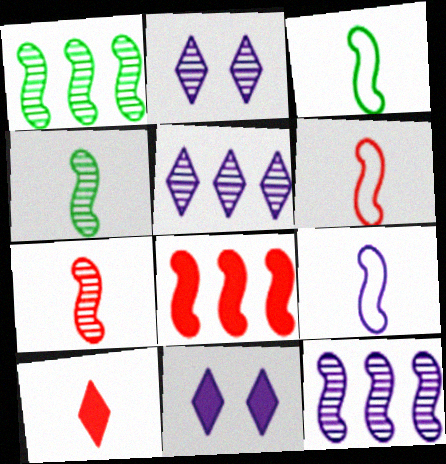[[3, 6, 9]]